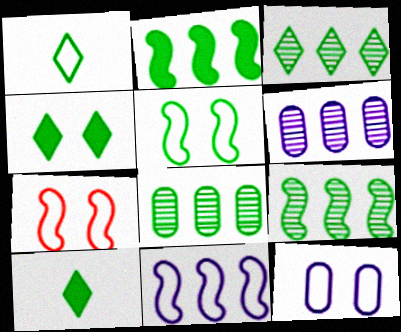[[1, 3, 4], 
[3, 8, 9], 
[5, 8, 10], 
[6, 7, 10]]